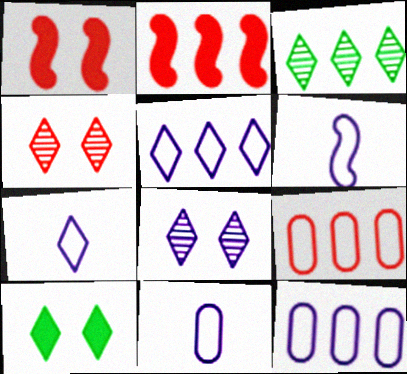[[1, 3, 11], 
[2, 3, 12], 
[6, 7, 11]]